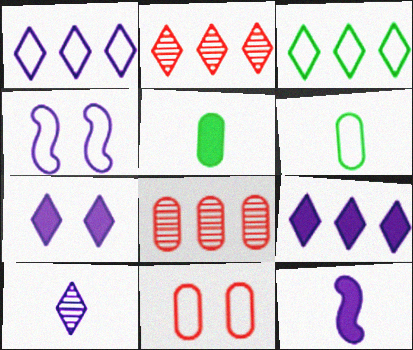[[1, 7, 10], 
[2, 3, 9], 
[2, 4, 5]]